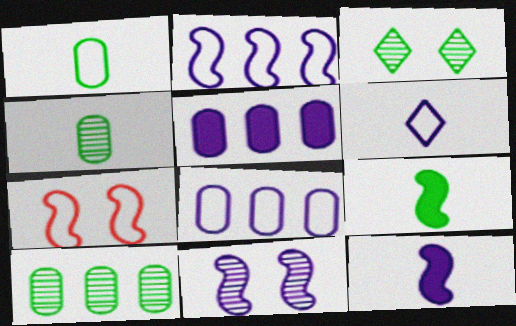[[2, 11, 12], 
[5, 6, 11]]